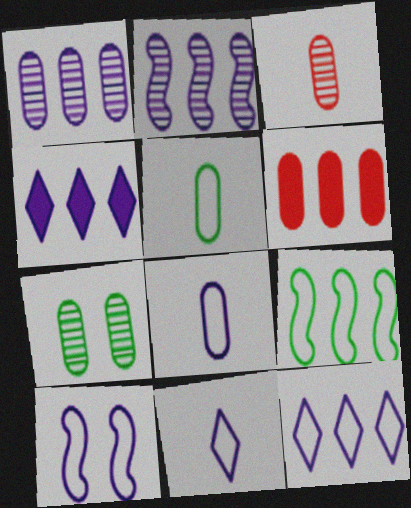[[1, 3, 7], 
[6, 7, 8], 
[8, 10, 12]]